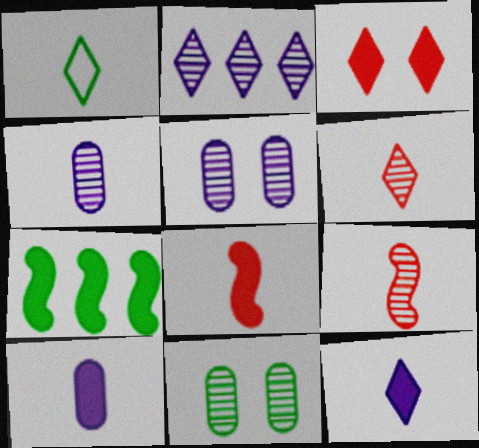[[1, 2, 3], 
[1, 4, 8], 
[1, 6, 12], 
[1, 7, 11], 
[1, 9, 10], 
[2, 9, 11], 
[3, 7, 10]]